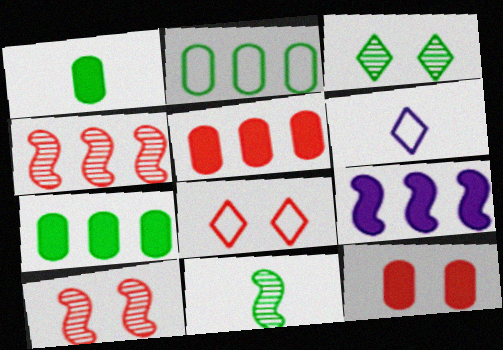[[6, 7, 10], 
[8, 10, 12]]